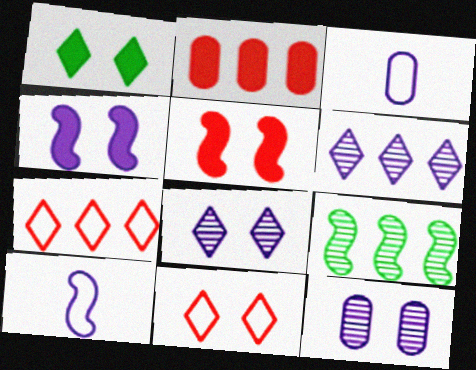[[1, 8, 11], 
[3, 4, 6], 
[5, 9, 10]]